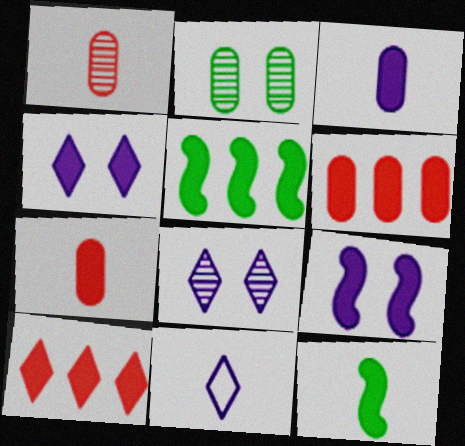[[1, 11, 12], 
[4, 5, 7], 
[4, 6, 12]]